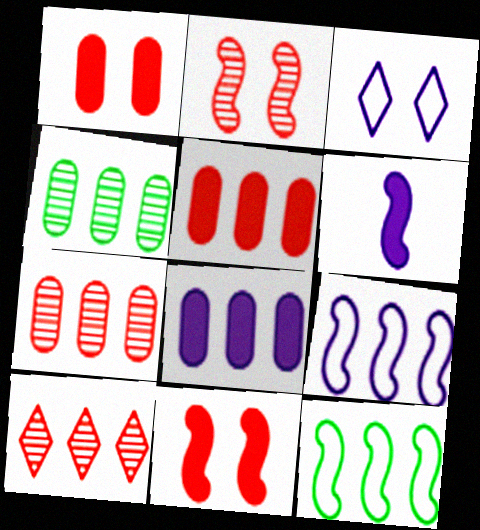[[2, 6, 12], 
[8, 10, 12]]